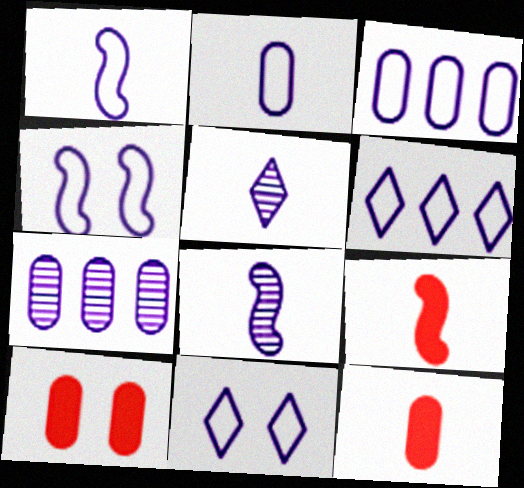[[1, 3, 11], 
[2, 4, 6]]